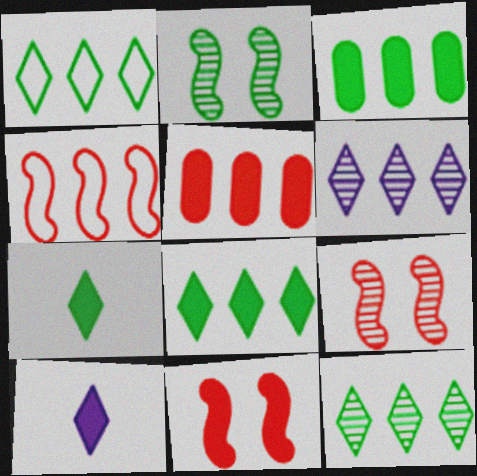[[1, 8, 12], 
[3, 4, 6], 
[3, 10, 11]]